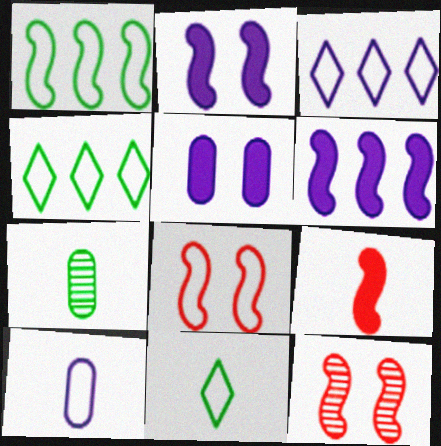[[4, 8, 10]]